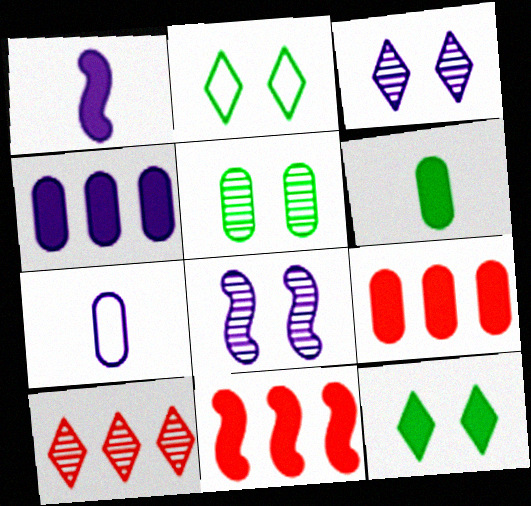[[1, 9, 12], 
[5, 7, 9]]